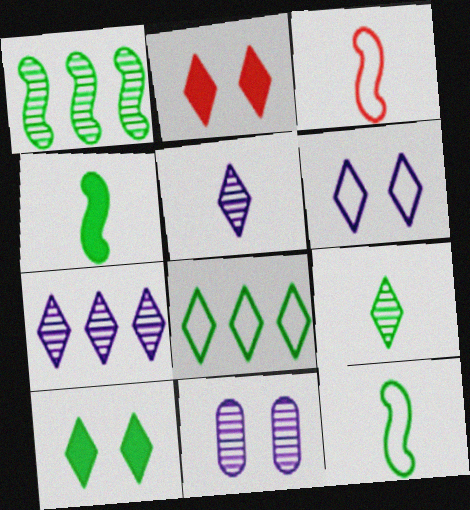[[2, 5, 8], 
[8, 9, 10]]